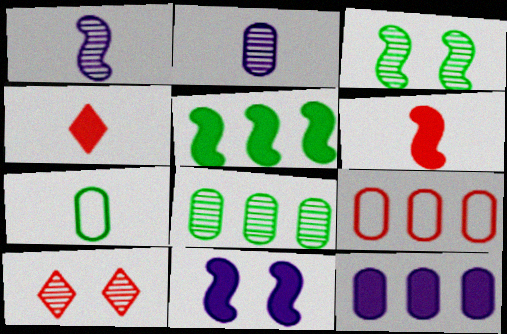[[1, 4, 7], 
[1, 8, 10], 
[5, 6, 11], 
[6, 9, 10], 
[8, 9, 12]]